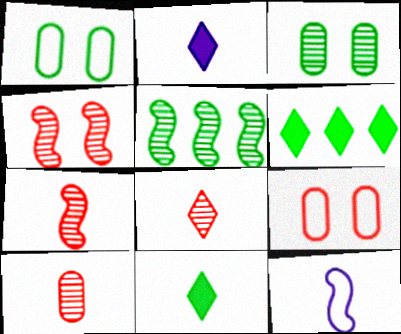[[1, 5, 11], 
[2, 5, 9], 
[7, 8, 10], 
[10, 11, 12]]